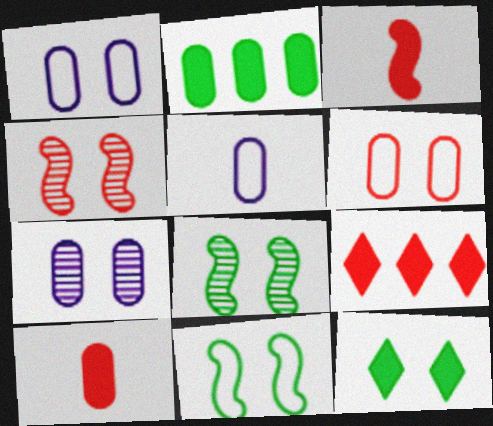[[1, 4, 12], 
[5, 8, 9]]